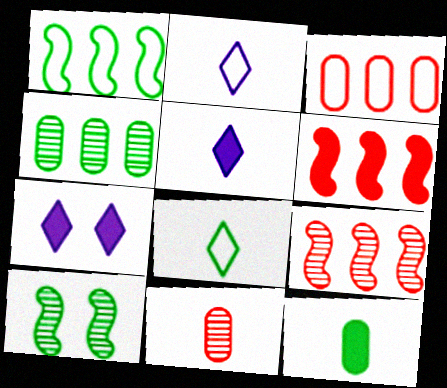[[1, 7, 11], 
[3, 5, 10], 
[6, 7, 12]]